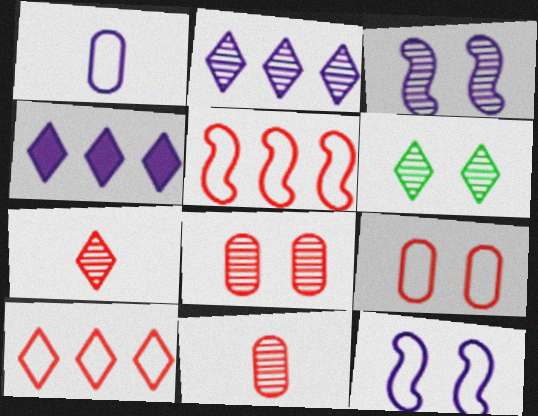[[1, 3, 4], 
[2, 6, 7], 
[3, 6, 8]]